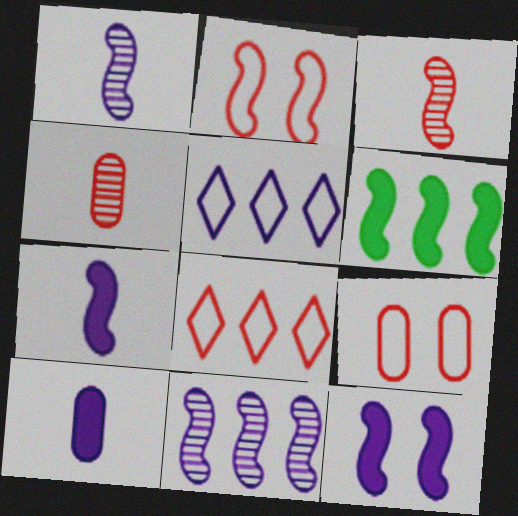[[1, 2, 6]]